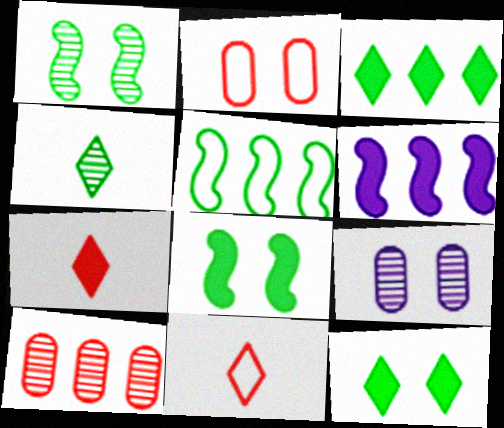[[2, 4, 6], 
[5, 7, 9]]